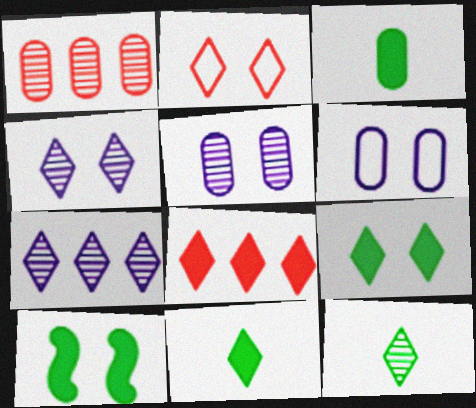[[1, 3, 6], 
[2, 4, 9], 
[2, 5, 10], 
[2, 7, 11]]